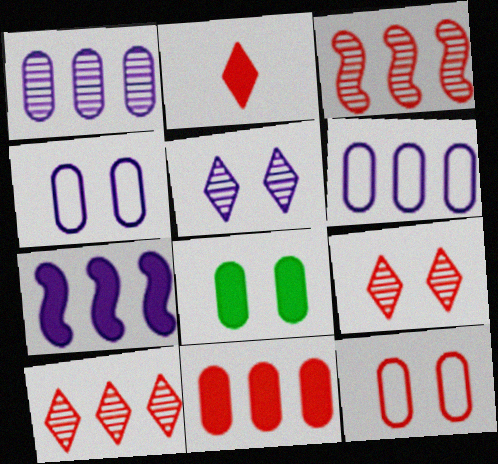[[2, 3, 12], 
[2, 7, 8]]